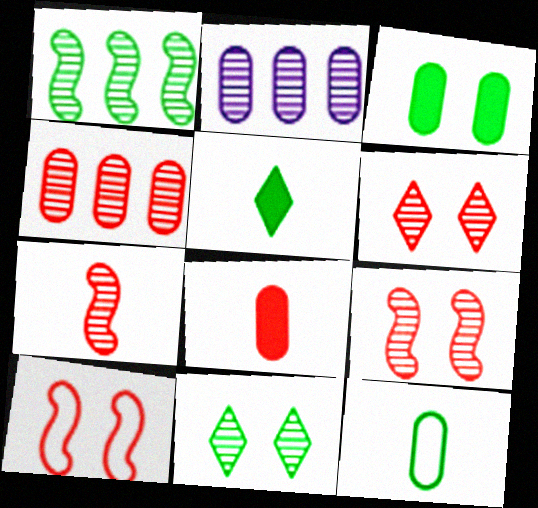[[2, 5, 10], 
[2, 7, 11], 
[4, 6, 7]]